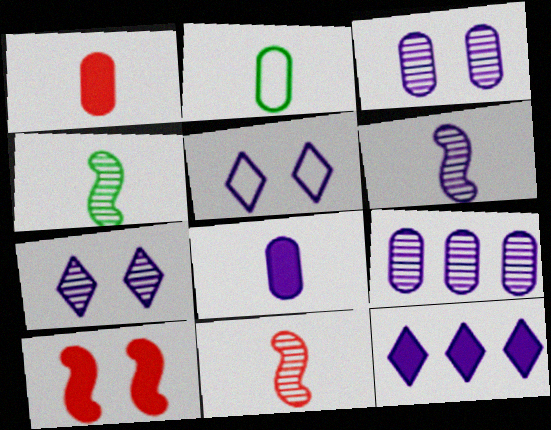[[4, 6, 11], 
[6, 7, 9]]